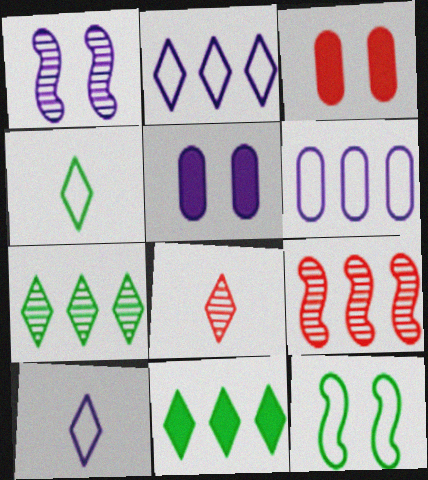[[4, 5, 9], 
[6, 9, 11]]